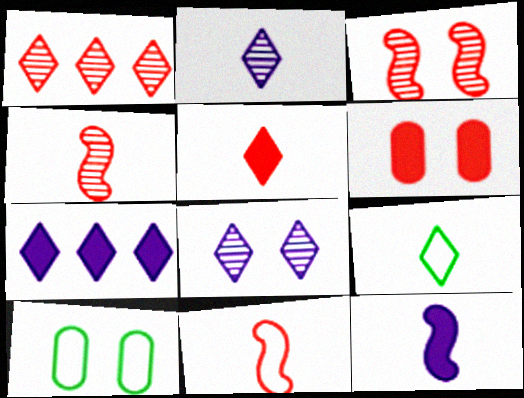[[1, 6, 11], 
[1, 10, 12], 
[2, 5, 9], 
[4, 7, 10]]